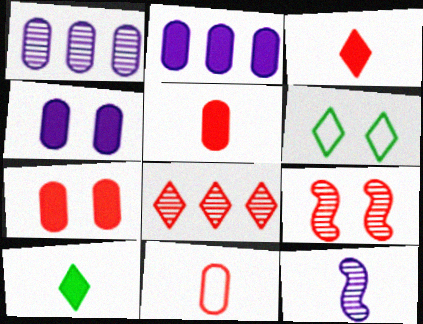[[4, 6, 9], 
[10, 11, 12]]